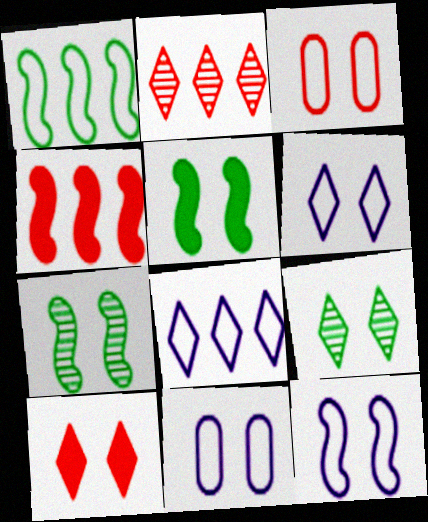[[6, 9, 10], 
[6, 11, 12], 
[7, 10, 11]]